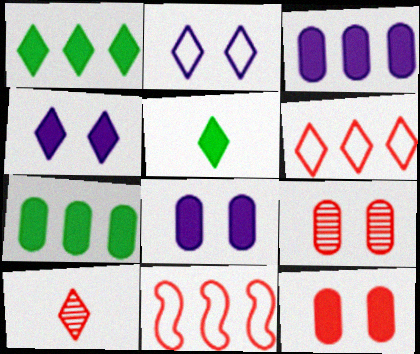[[1, 2, 10], 
[10, 11, 12]]